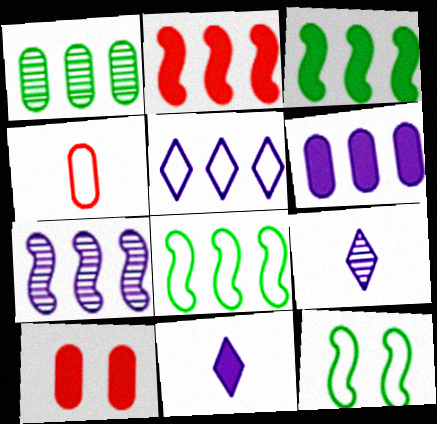[[1, 2, 5], 
[2, 7, 8], 
[3, 10, 11], 
[4, 5, 12], 
[5, 6, 7], 
[8, 9, 10]]